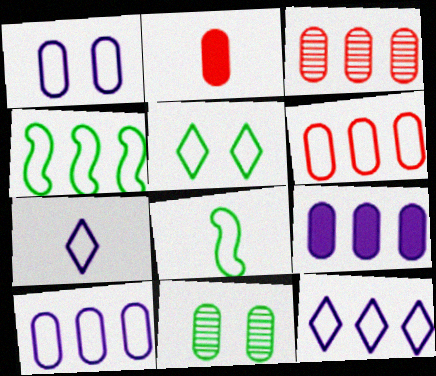[[2, 10, 11], 
[4, 6, 12]]